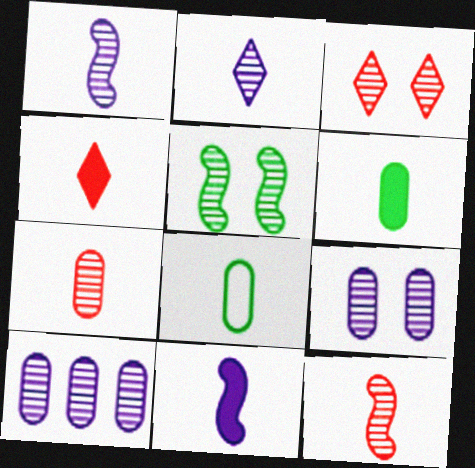[[1, 4, 8], 
[3, 5, 9], 
[4, 6, 11]]